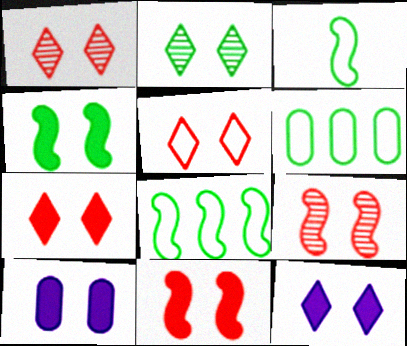[[1, 5, 7], 
[2, 5, 12], 
[4, 7, 10]]